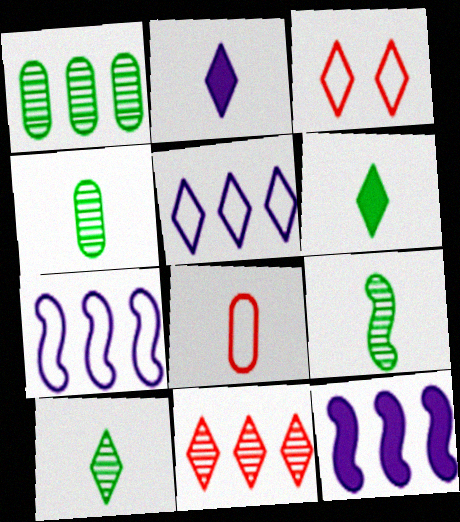[[2, 8, 9], 
[3, 4, 12], 
[4, 9, 10]]